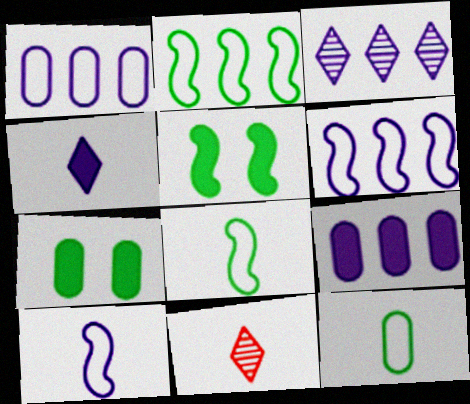[[1, 5, 11], 
[3, 6, 9], 
[6, 7, 11]]